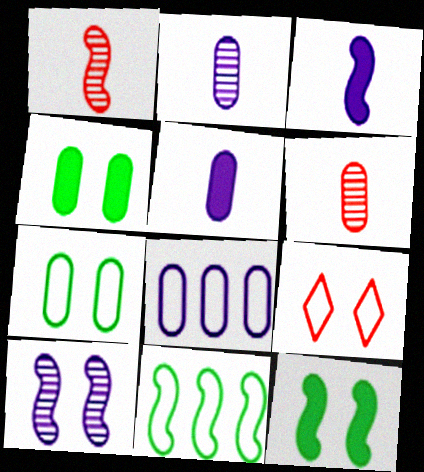[[4, 6, 8], 
[4, 9, 10]]